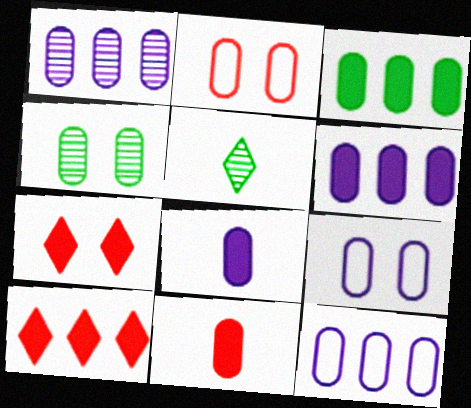[[1, 6, 12], 
[1, 8, 9], 
[4, 11, 12]]